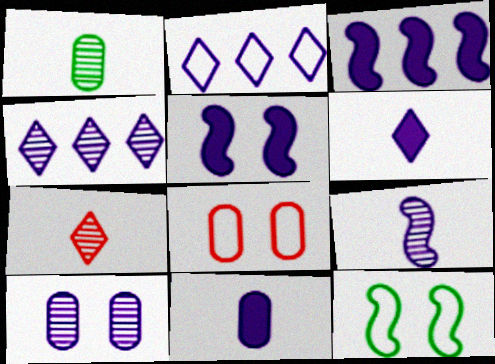[[1, 7, 9], 
[4, 9, 10]]